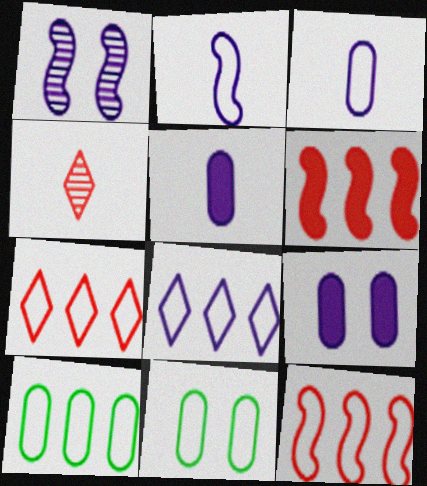[[1, 5, 8], 
[2, 7, 11], 
[8, 10, 12]]